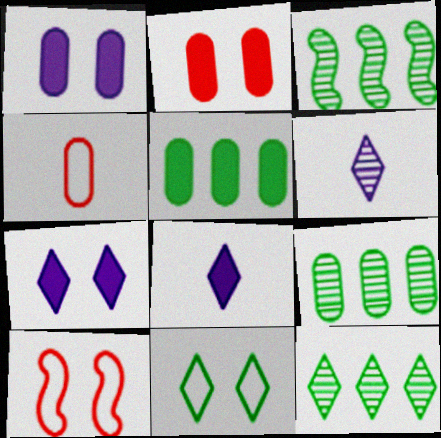[[1, 4, 9], 
[3, 4, 7], 
[3, 9, 12], 
[5, 6, 10], 
[8, 9, 10]]